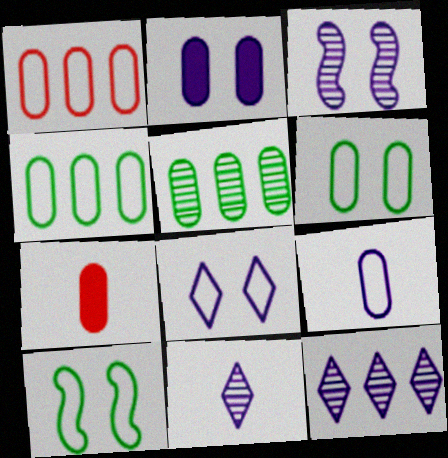[[1, 6, 9], 
[2, 3, 8], 
[7, 10, 12]]